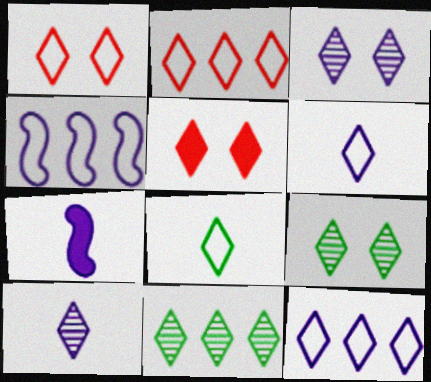[[1, 8, 12], 
[5, 6, 11]]